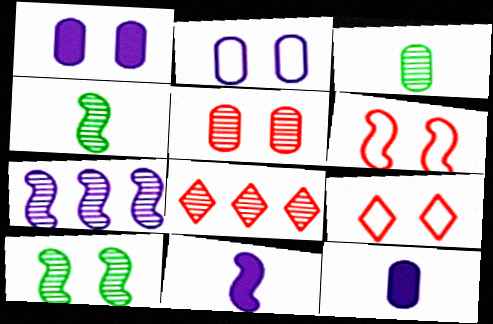[[1, 9, 10]]